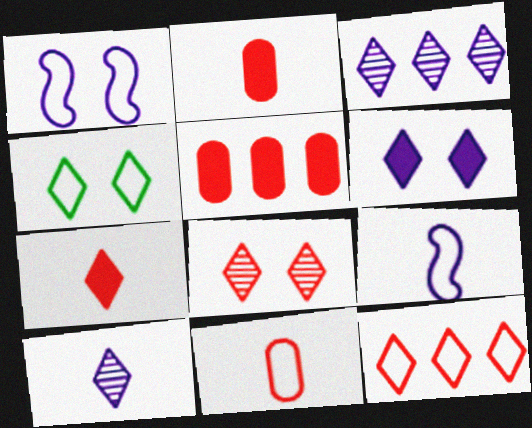[[3, 4, 7], 
[4, 6, 8], 
[7, 8, 12]]